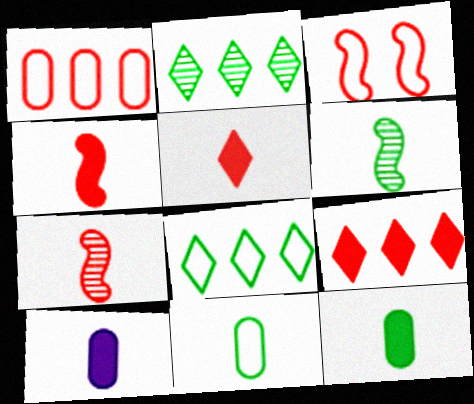[[2, 3, 10]]